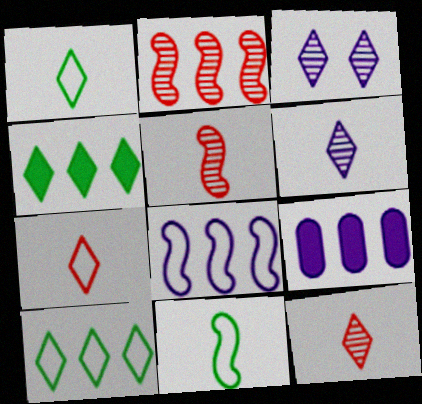[[2, 9, 10], 
[3, 4, 7]]